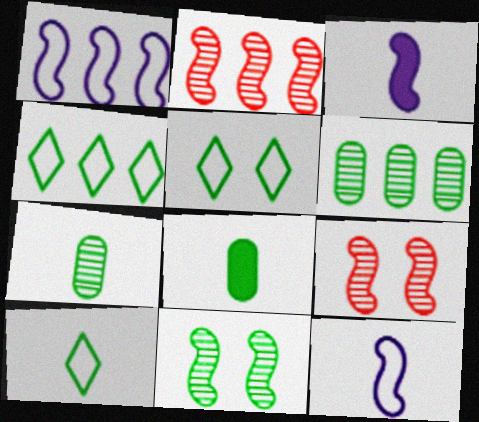[[4, 5, 10], 
[4, 8, 11]]